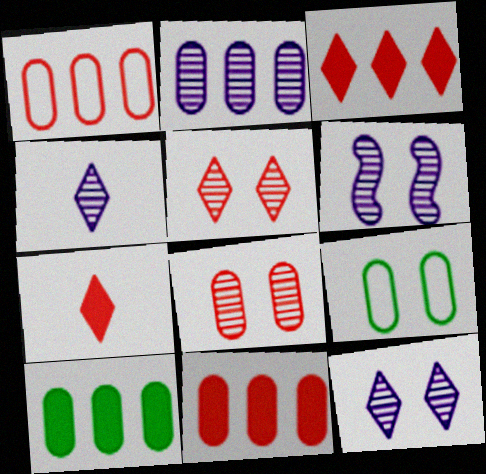[[1, 2, 10], 
[2, 4, 6]]